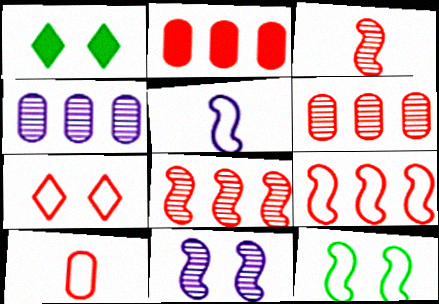[[1, 5, 6], 
[2, 3, 7], 
[5, 9, 12], 
[7, 9, 10]]